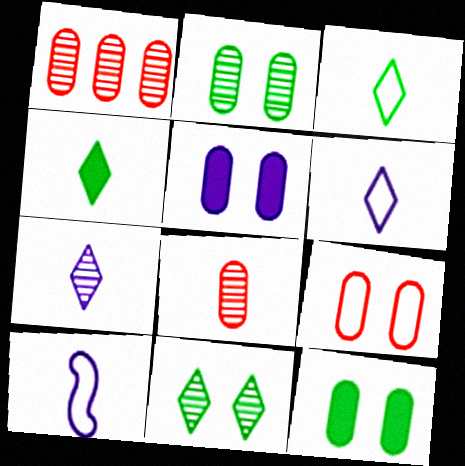[[2, 5, 9], 
[4, 8, 10]]